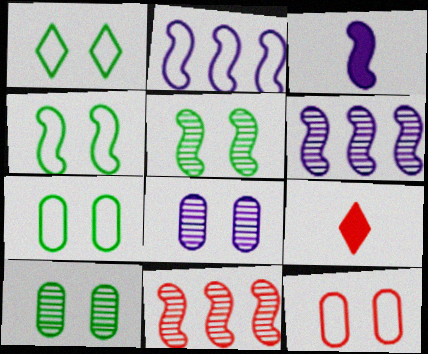[[1, 4, 7], 
[2, 9, 10], 
[3, 4, 11], 
[6, 7, 9], 
[9, 11, 12]]